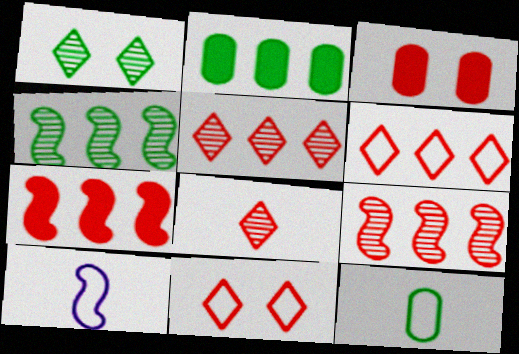[]